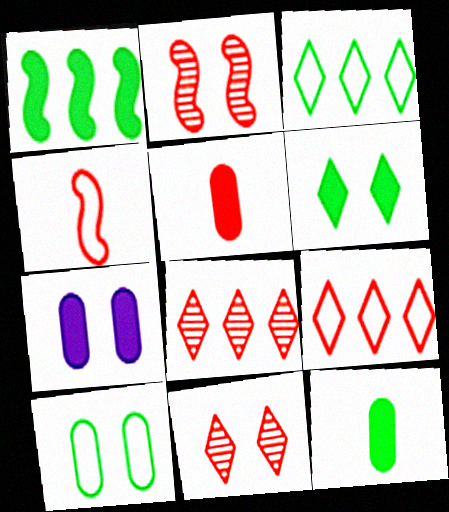[[1, 6, 12], 
[2, 5, 9]]